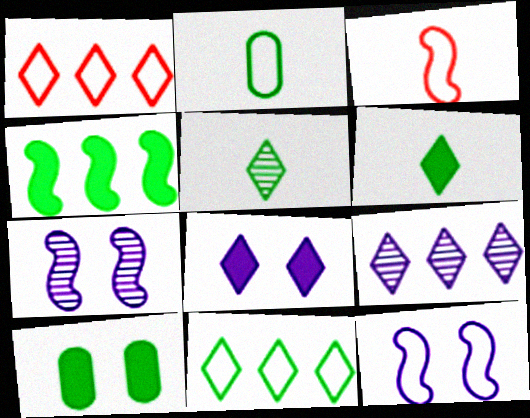[[1, 2, 12], 
[1, 5, 8], 
[3, 4, 7], 
[3, 9, 10], 
[4, 6, 10]]